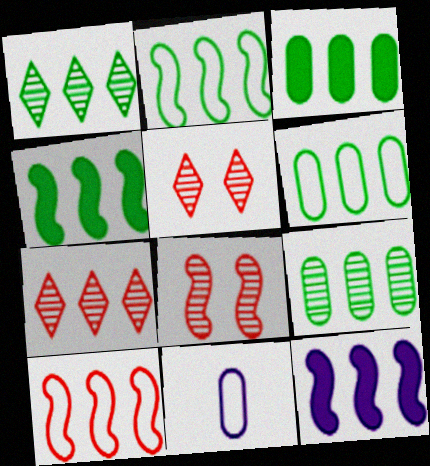[[1, 2, 3], 
[1, 4, 6], 
[3, 6, 9], 
[4, 5, 11], 
[6, 7, 12]]